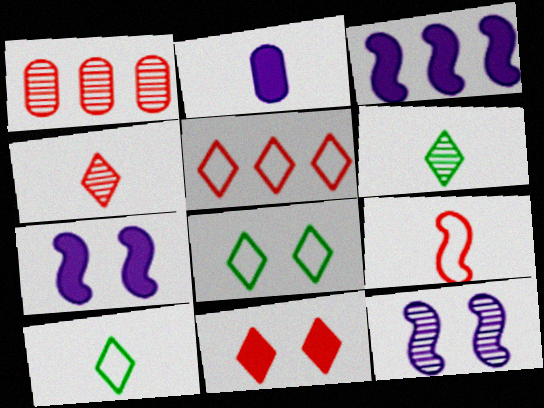[[1, 6, 12], 
[1, 7, 10], 
[1, 9, 11], 
[2, 6, 9], 
[4, 5, 11]]